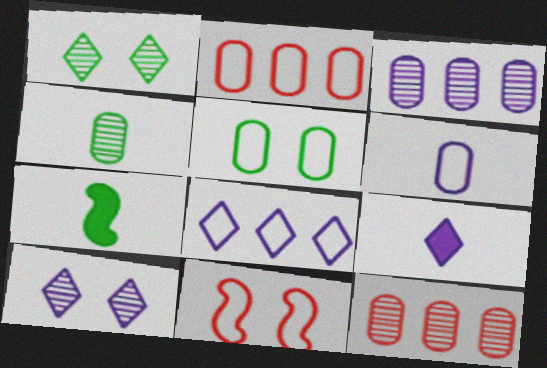[[2, 5, 6], 
[2, 7, 10], 
[8, 9, 10]]